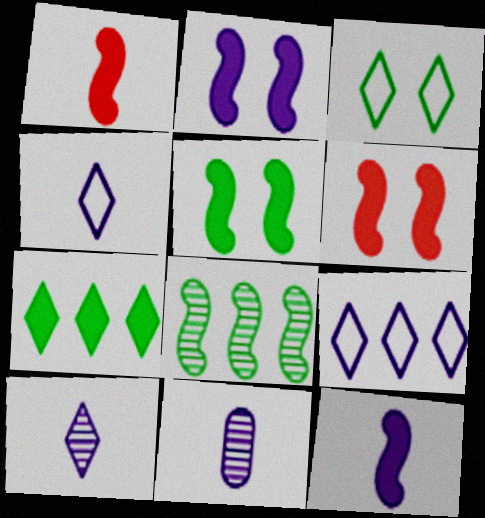[[2, 5, 6], 
[2, 9, 11], 
[4, 11, 12]]